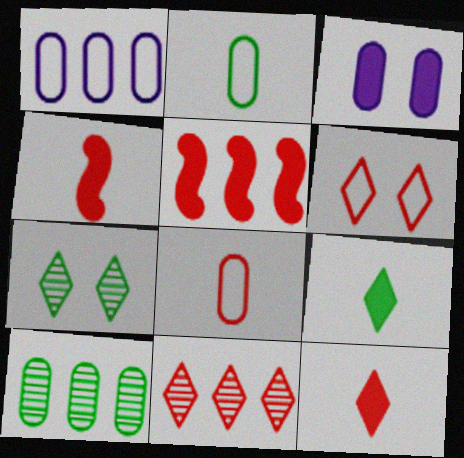[[1, 4, 7], 
[3, 5, 9], 
[3, 8, 10], 
[6, 11, 12]]